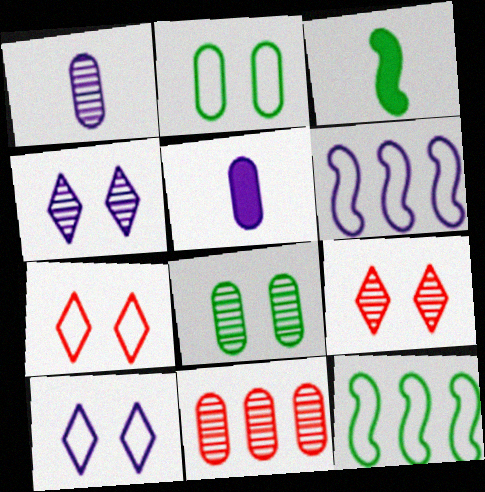[[1, 8, 11], 
[2, 5, 11], 
[3, 10, 11], 
[4, 5, 6], 
[5, 9, 12]]